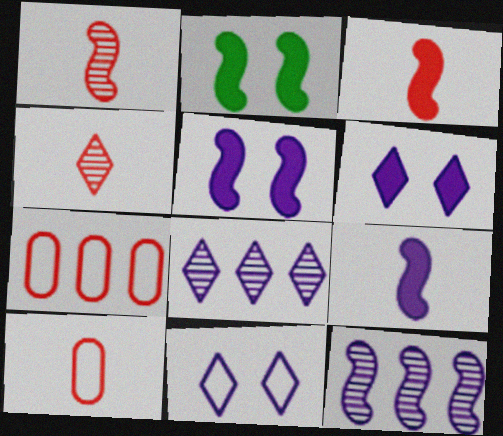[[2, 8, 10], 
[3, 4, 10]]